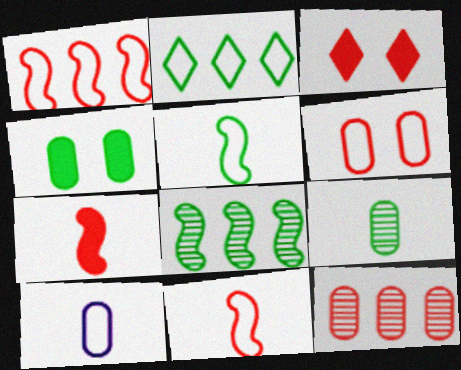[[3, 8, 10], 
[3, 11, 12], 
[4, 10, 12]]